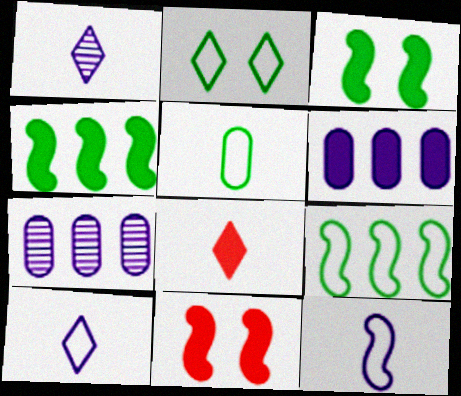[[2, 5, 9], 
[3, 6, 8]]